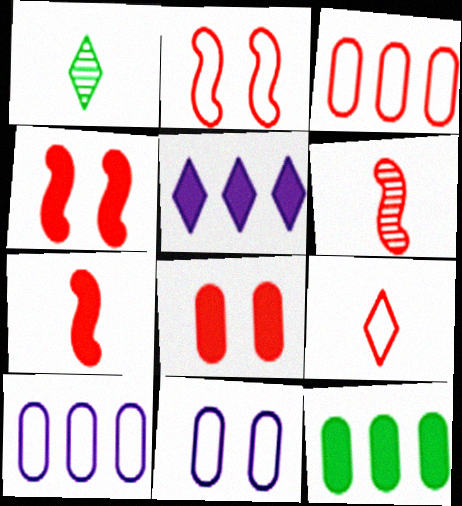[[1, 4, 10], 
[2, 3, 9]]